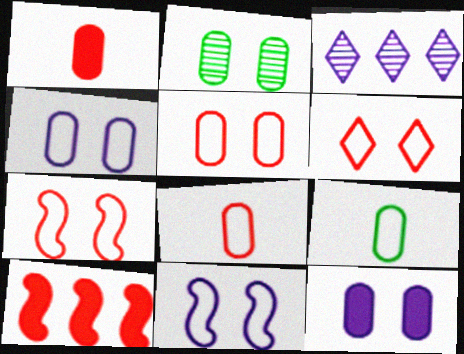[[2, 5, 12], 
[5, 6, 7]]